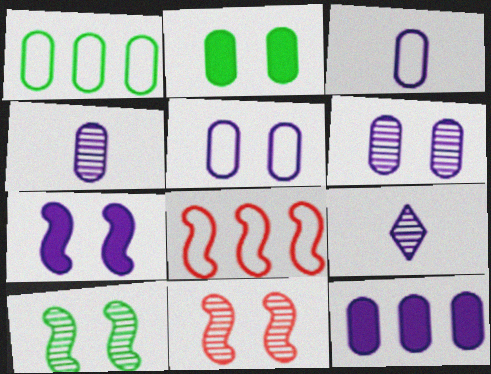[[2, 8, 9], 
[3, 6, 12], 
[4, 5, 12]]